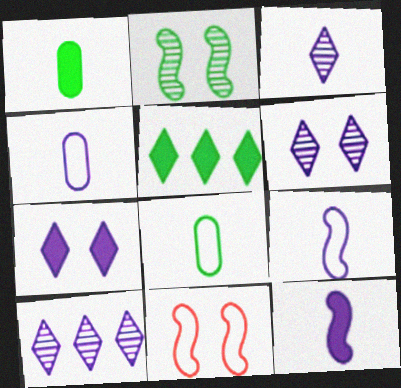[[1, 10, 11], 
[2, 5, 8], 
[3, 4, 12], 
[3, 6, 10]]